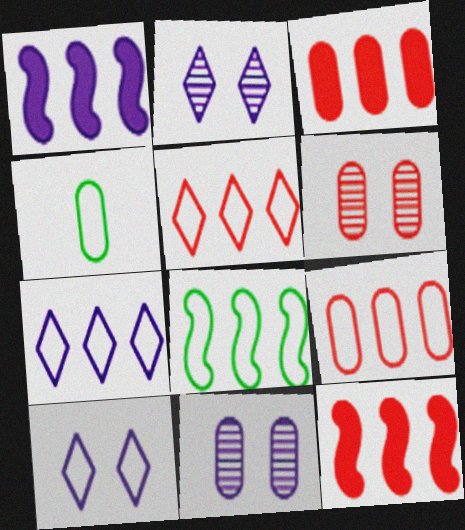[[2, 4, 12], 
[3, 4, 11], 
[7, 8, 9]]